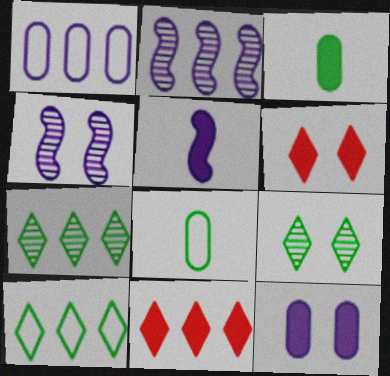[[2, 6, 8], 
[4, 8, 11]]